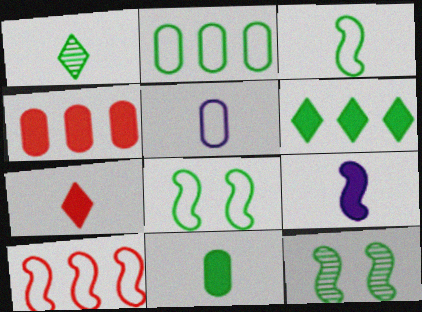[[1, 3, 11], 
[7, 9, 11], 
[9, 10, 12]]